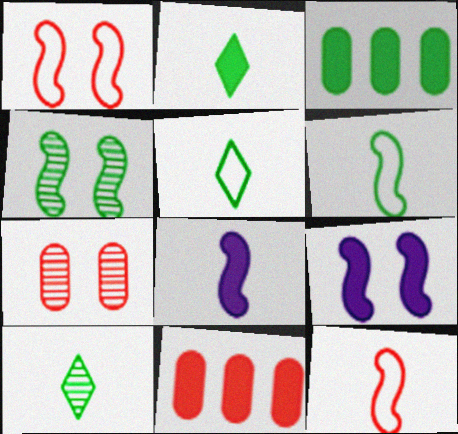[[1, 4, 9], 
[2, 5, 10], 
[2, 9, 11], 
[3, 4, 5]]